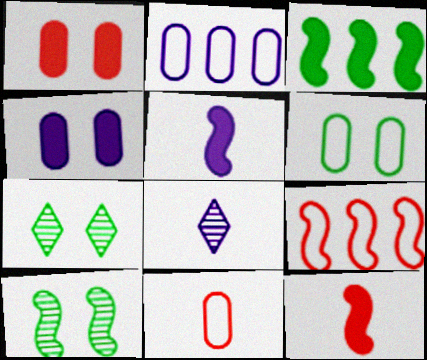[[2, 6, 11], 
[2, 7, 12], 
[5, 9, 10]]